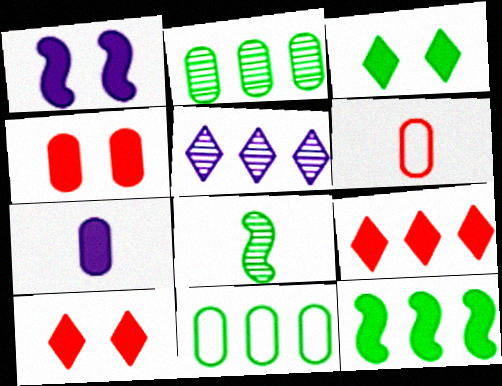[[1, 3, 4], 
[3, 8, 11], 
[7, 10, 12]]